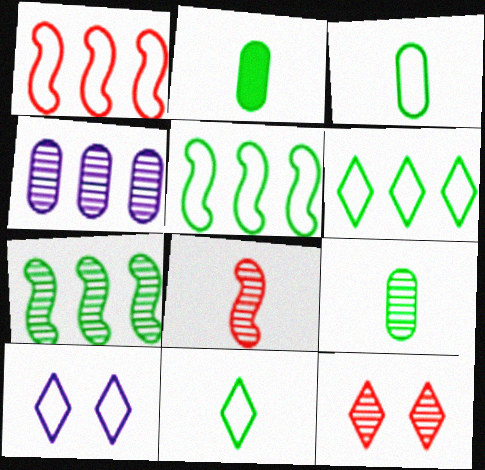[[1, 3, 10], 
[2, 3, 9]]